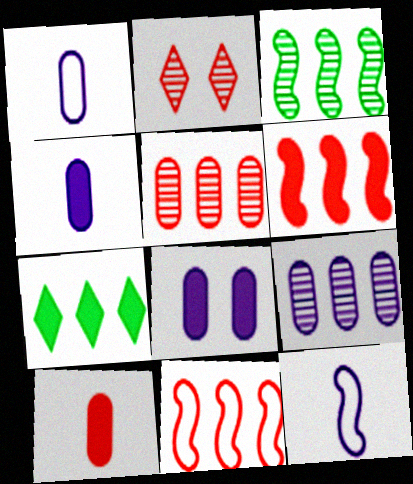[[1, 8, 9], 
[2, 10, 11], 
[7, 9, 11]]